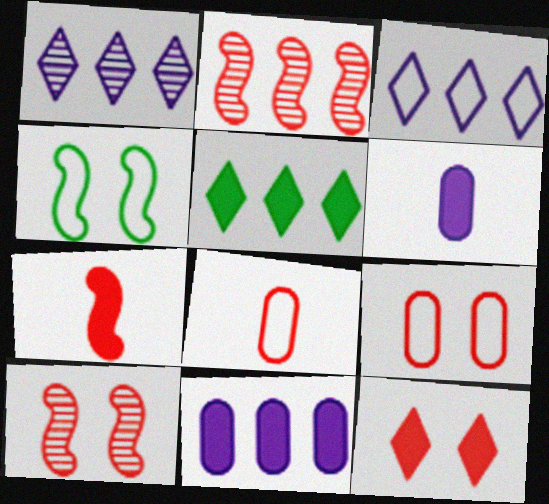[[2, 8, 12], 
[3, 4, 8], 
[9, 10, 12]]